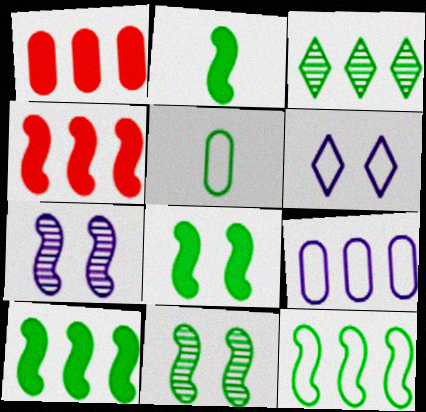[[2, 8, 10], 
[2, 11, 12], 
[3, 4, 9], 
[3, 5, 8]]